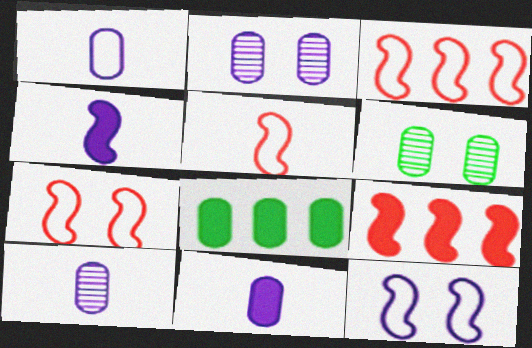[[1, 10, 11], 
[3, 5, 7]]